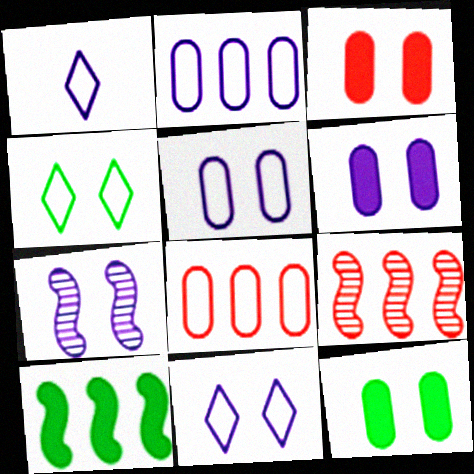[[1, 9, 12], 
[3, 4, 7], 
[3, 6, 12], 
[6, 7, 11]]